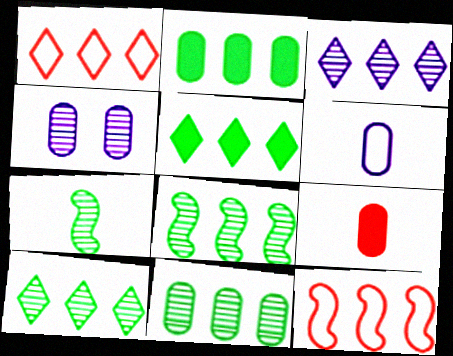[[1, 3, 5], 
[2, 3, 12], 
[8, 10, 11]]